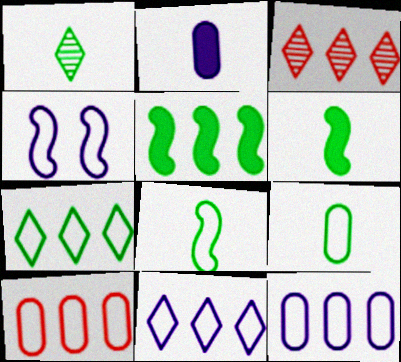[[1, 6, 9], 
[3, 5, 12]]